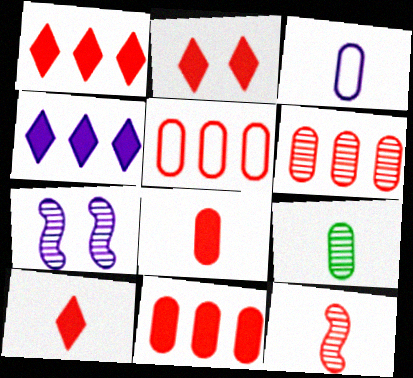[[1, 2, 10], 
[2, 5, 12], 
[3, 4, 7], 
[3, 8, 9], 
[5, 6, 11]]